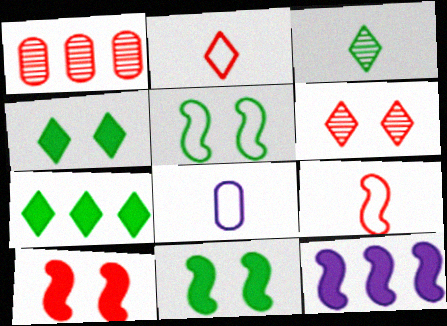[[1, 2, 10]]